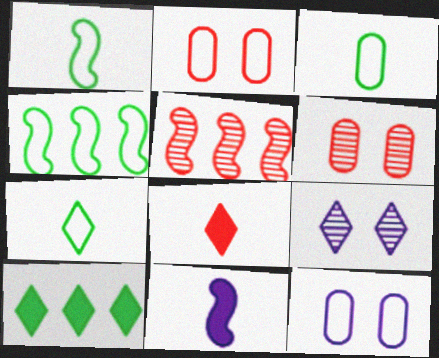[[1, 3, 7], 
[2, 5, 8]]